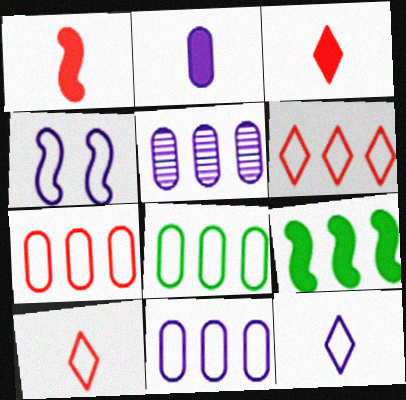[[4, 8, 10], 
[4, 11, 12], 
[5, 6, 9], 
[7, 8, 11]]